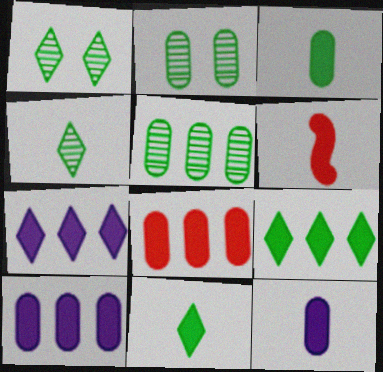[[6, 11, 12]]